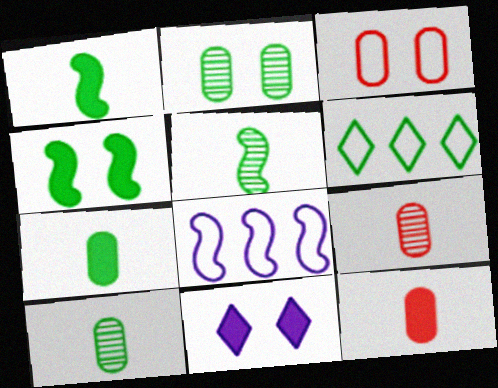[[1, 2, 6], 
[4, 6, 10]]